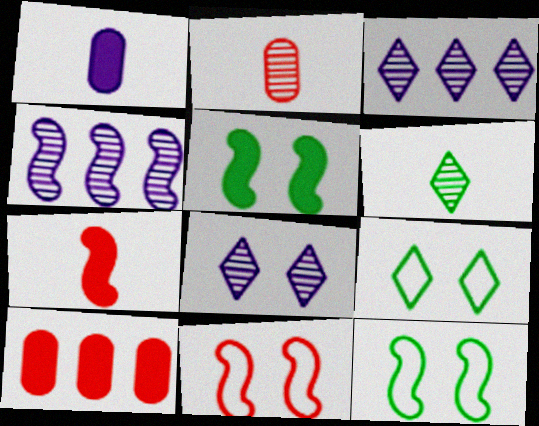[[4, 7, 12]]